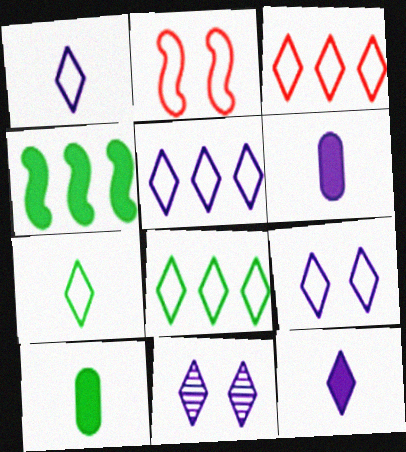[[1, 5, 9], 
[3, 5, 8], 
[3, 7, 9], 
[5, 11, 12]]